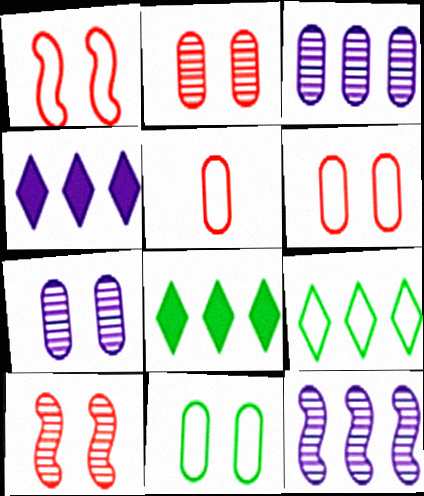[]